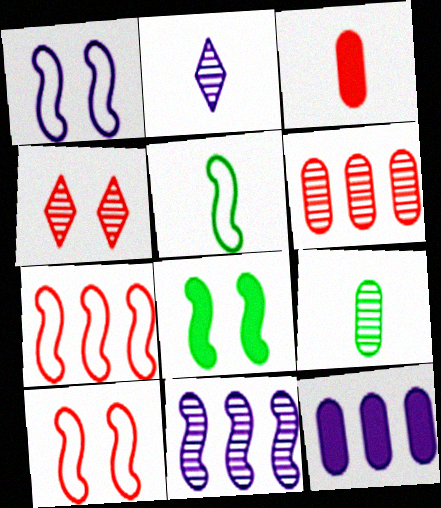[[1, 2, 12], 
[1, 5, 7], 
[2, 3, 5], 
[3, 4, 7], 
[4, 5, 12], 
[4, 9, 11]]